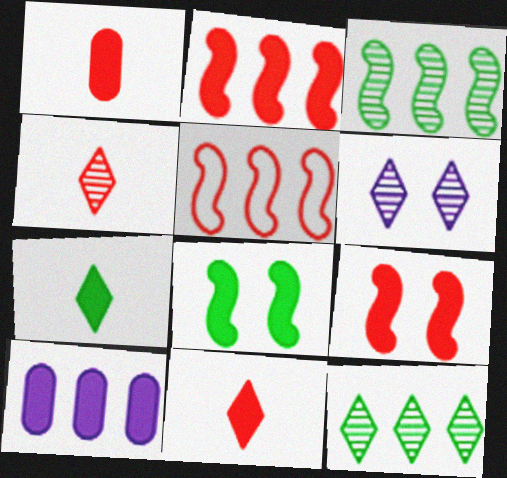[[4, 6, 12], 
[5, 10, 12], 
[7, 9, 10], 
[8, 10, 11]]